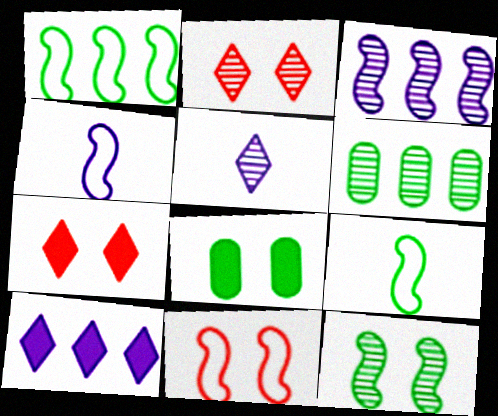[[1, 4, 11], 
[4, 6, 7]]